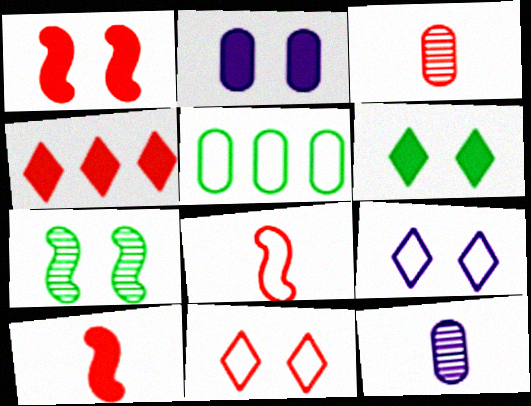[[1, 2, 6], 
[2, 3, 5], 
[2, 7, 11], 
[5, 8, 9]]